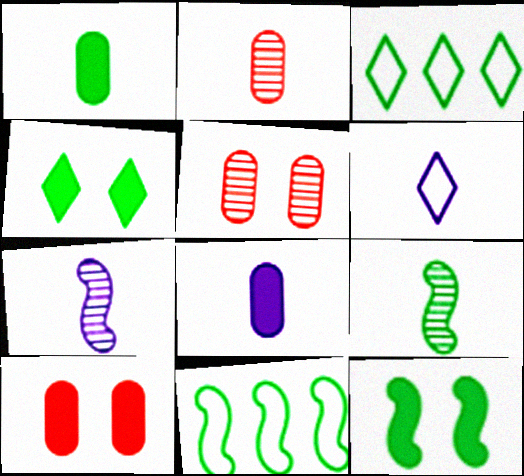[[3, 7, 10], 
[6, 7, 8], 
[9, 11, 12]]